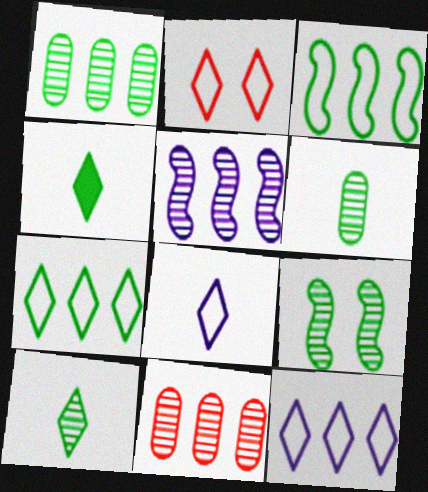[[1, 9, 10], 
[2, 7, 8]]